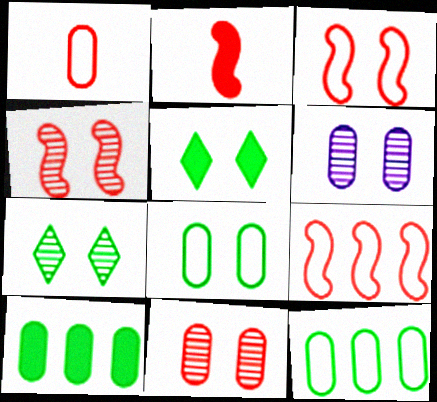[[1, 6, 10], 
[2, 4, 9], 
[3, 5, 6], 
[4, 6, 7]]